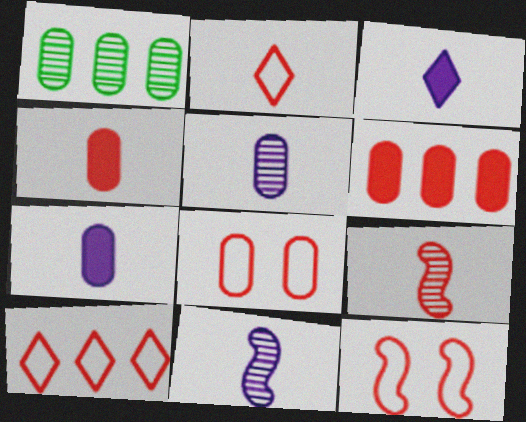[[1, 3, 12], 
[1, 7, 8], 
[2, 4, 9]]